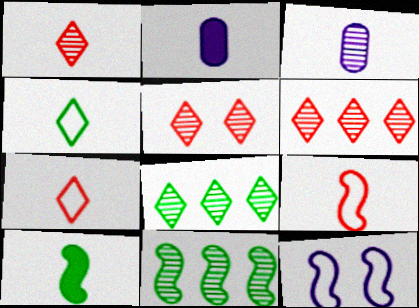[[1, 5, 6], 
[3, 5, 11], 
[3, 7, 10]]